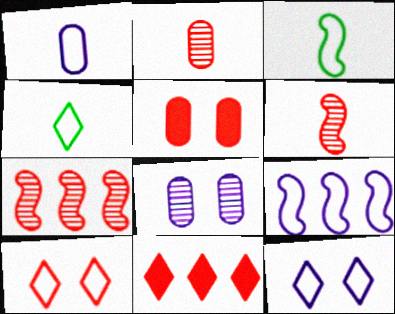[[1, 9, 12], 
[3, 8, 11]]